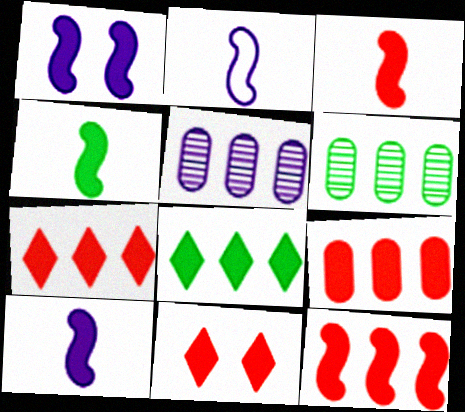[[1, 4, 12], 
[2, 6, 11], 
[3, 4, 10], 
[3, 9, 11], 
[7, 9, 12]]